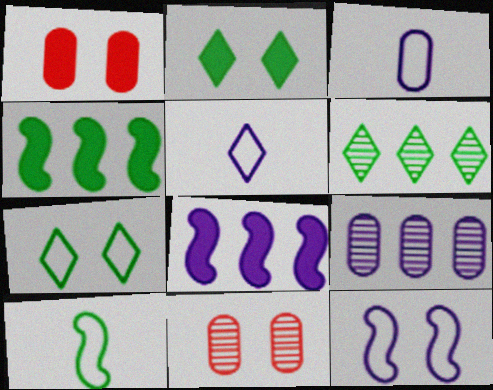[[2, 11, 12], 
[4, 5, 11]]